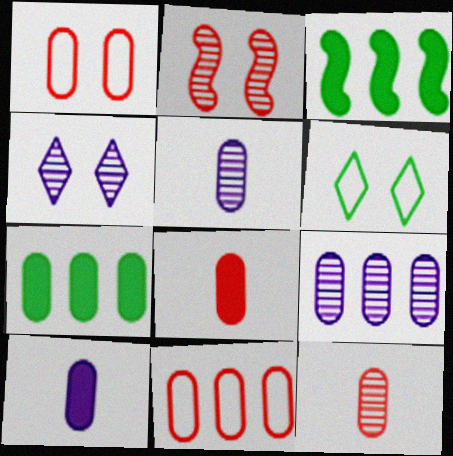[[1, 5, 7], 
[7, 9, 11]]